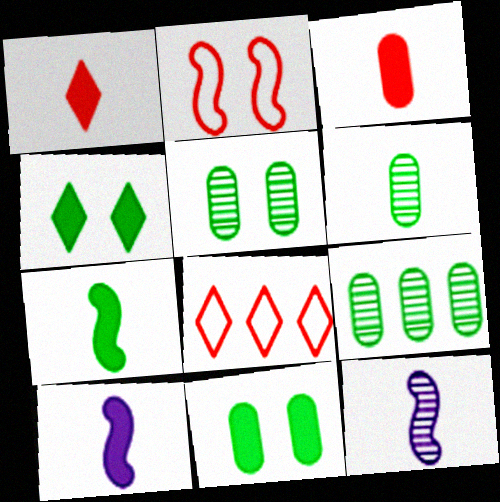[[5, 6, 9], 
[5, 8, 10], 
[8, 11, 12]]